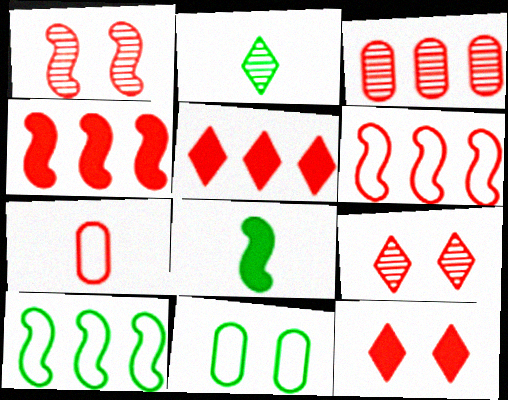[[1, 5, 7], 
[3, 5, 6], 
[4, 7, 9]]